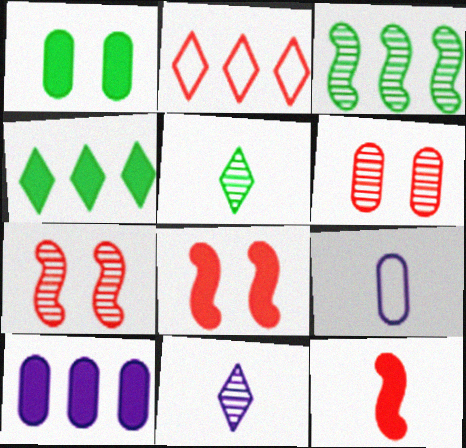[[2, 3, 10], 
[2, 6, 12], 
[3, 6, 11], 
[4, 7, 9], 
[5, 9, 12]]